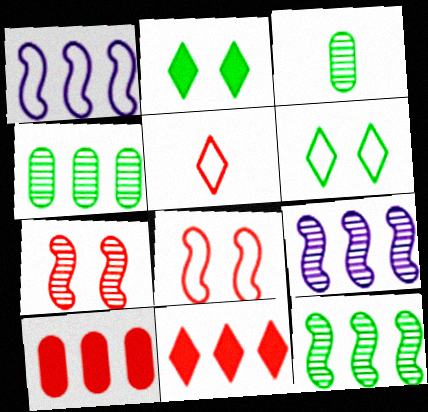[[1, 4, 11], 
[5, 7, 10]]